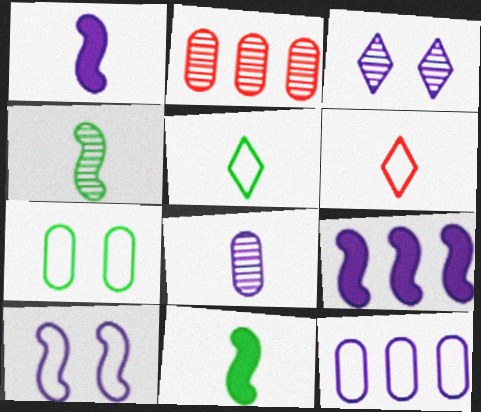[[1, 3, 12], 
[2, 3, 4], 
[6, 8, 11]]